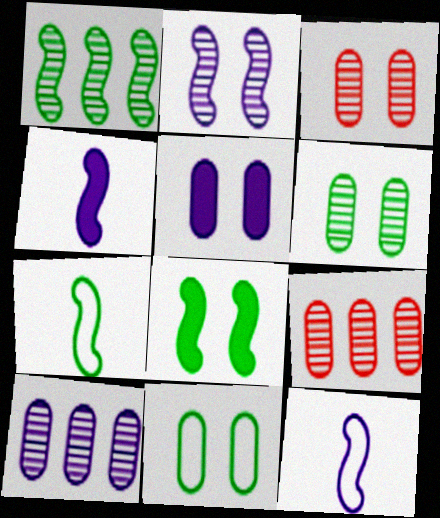[[1, 7, 8], 
[3, 5, 11]]